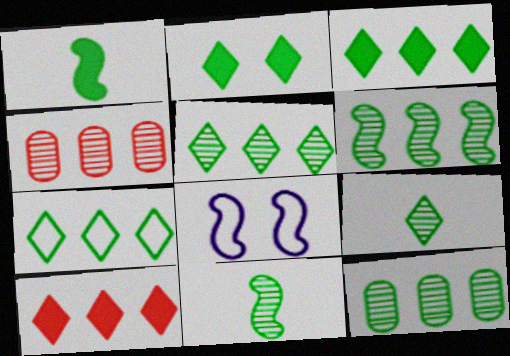[[2, 7, 9], 
[3, 5, 7], 
[5, 6, 12]]